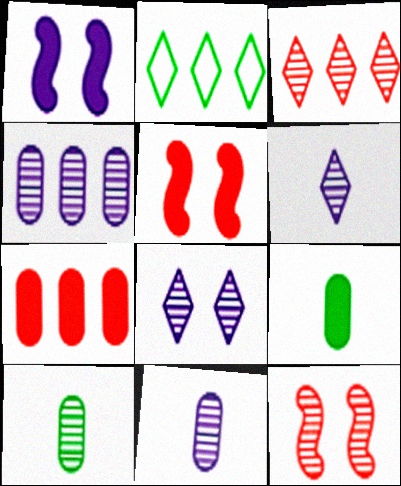[[2, 5, 11]]